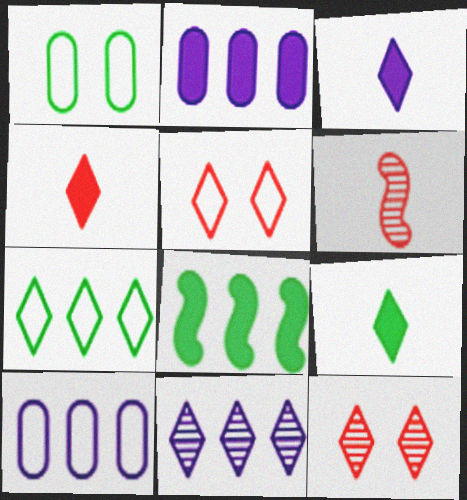[[3, 4, 9], 
[3, 7, 12], 
[5, 9, 11]]